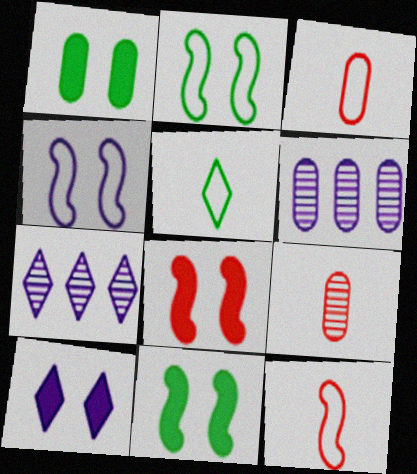[[1, 3, 6], 
[1, 7, 12], 
[1, 8, 10], 
[3, 7, 11], 
[5, 6, 8]]